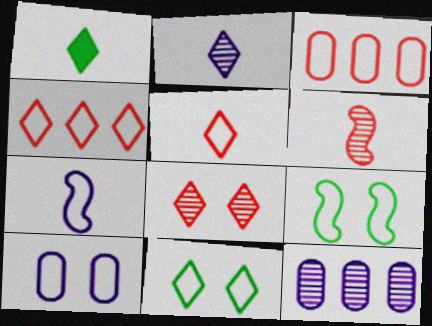[[1, 2, 5], 
[3, 7, 11]]